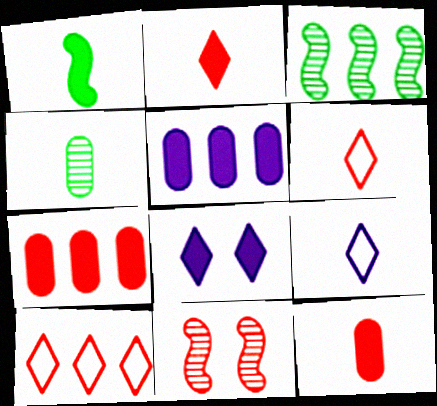[[1, 7, 8], 
[3, 5, 10], 
[6, 7, 11], 
[10, 11, 12]]